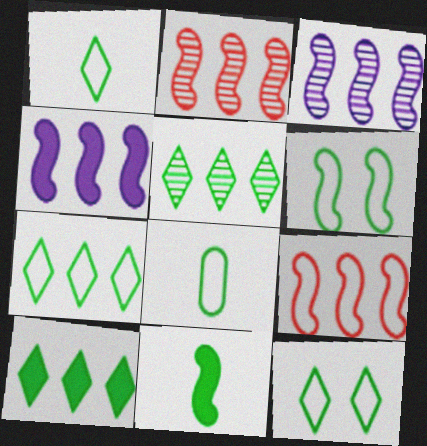[[1, 7, 12], 
[5, 7, 10], 
[6, 7, 8]]